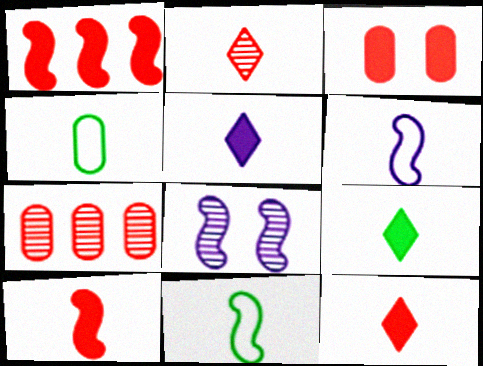[[1, 3, 12], 
[1, 8, 11], 
[5, 9, 12]]